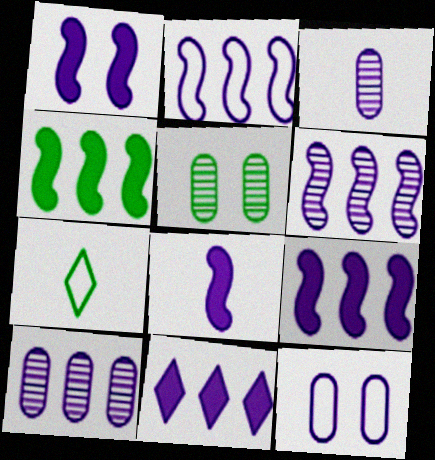[[1, 8, 9], 
[2, 6, 9], 
[2, 10, 11], 
[4, 5, 7]]